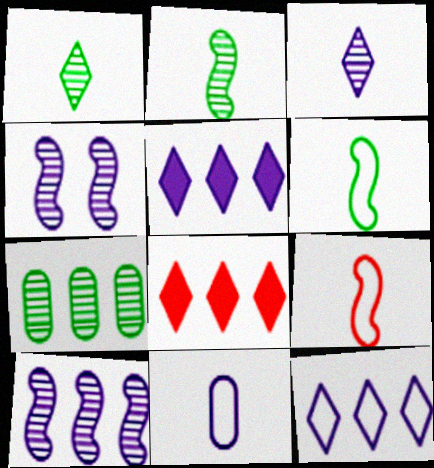[[4, 5, 11]]